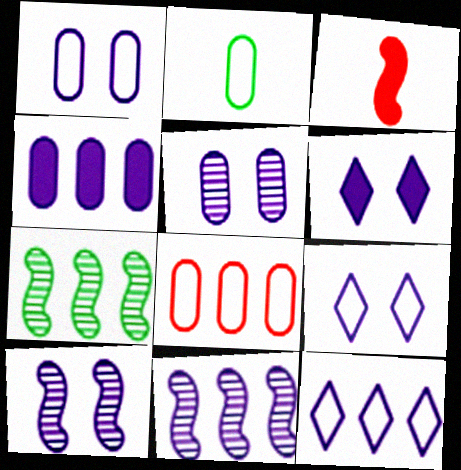[[1, 2, 8], 
[1, 6, 10], 
[4, 11, 12]]